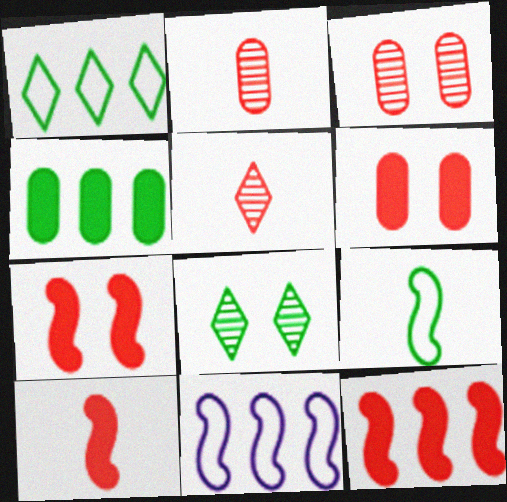[[4, 8, 9], 
[7, 10, 12]]